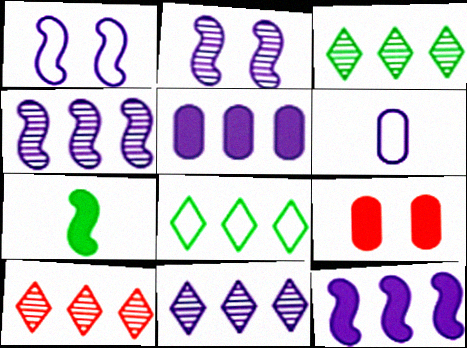[[3, 10, 11]]